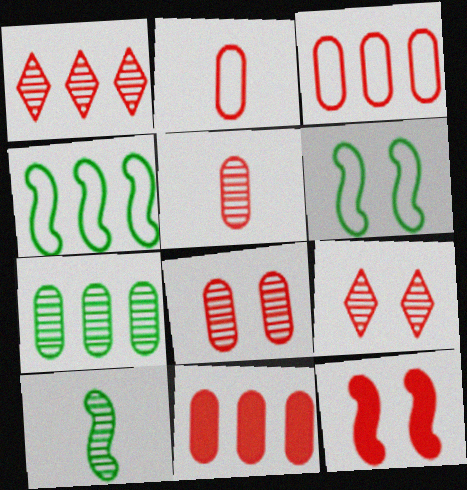[[1, 2, 12], 
[2, 8, 11]]